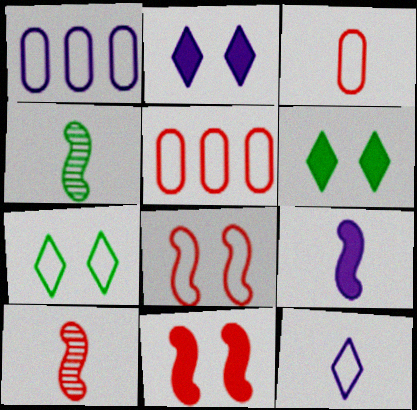[[1, 6, 10], 
[2, 4, 5]]